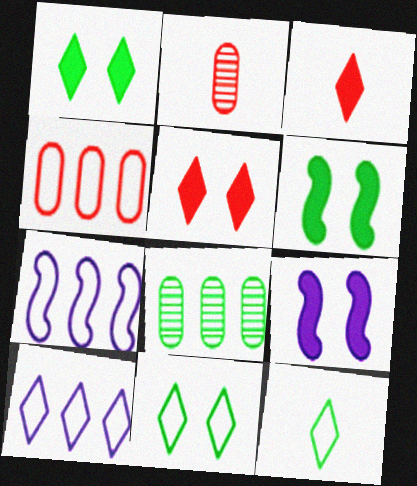[[1, 2, 7], 
[2, 6, 10], 
[6, 8, 12]]